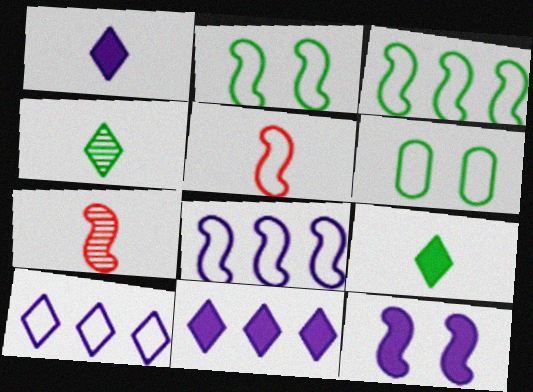[[2, 5, 8], 
[3, 7, 12], 
[5, 6, 10], 
[6, 7, 11]]